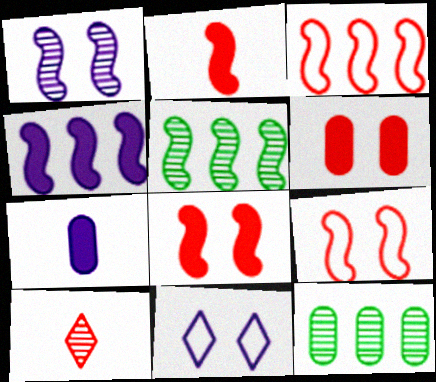[[1, 10, 12], 
[2, 11, 12], 
[3, 4, 5], 
[3, 6, 10]]